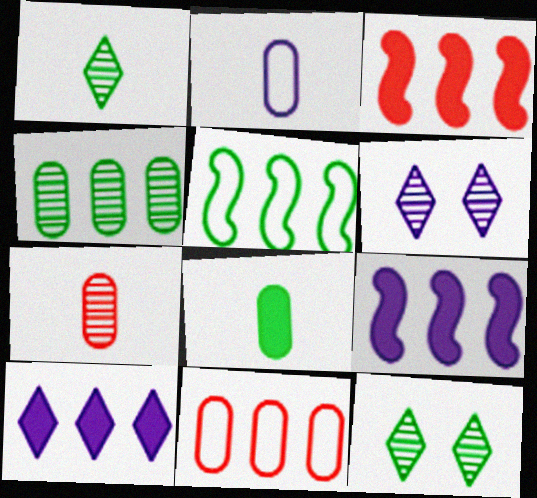[[2, 3, 12], 
[2, 6, 9], 
[2, 7, 8], 
[5, 8, 12]]